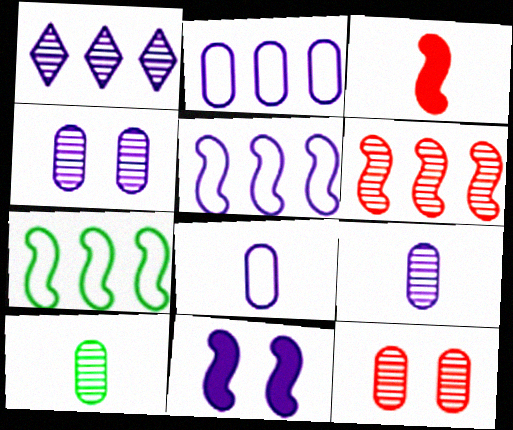[[1, 8, 11]]